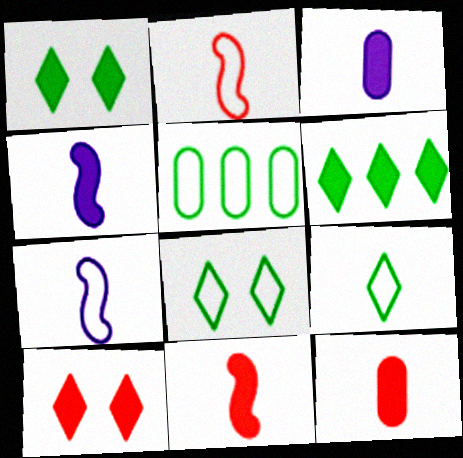[]